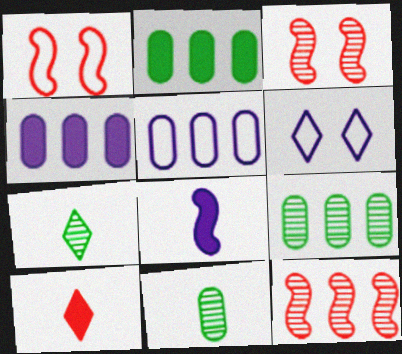[[1, 4, 7]]